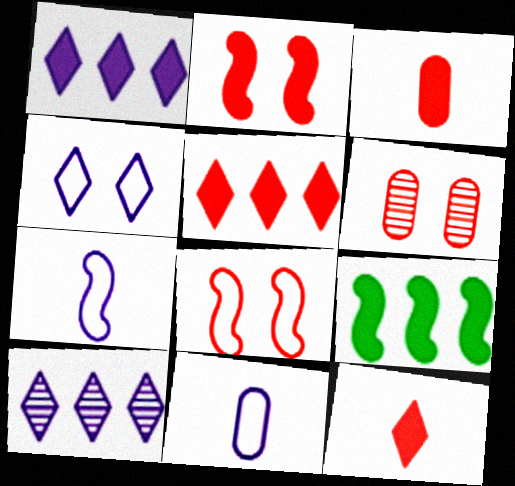[[2, 3, 5]]